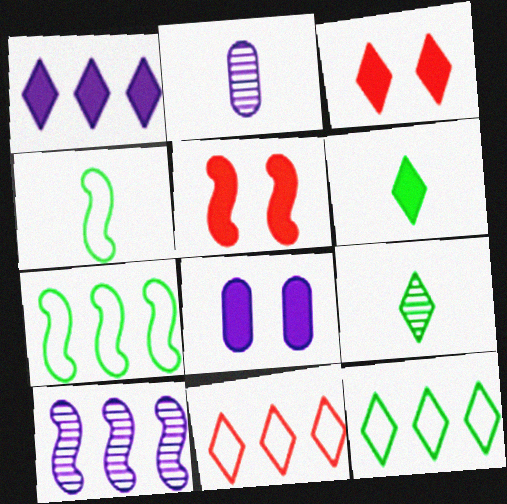[[1, 3, 6], 
[2, 3, 7], 
[2, 5, 12], 
[4, 5, 10]]